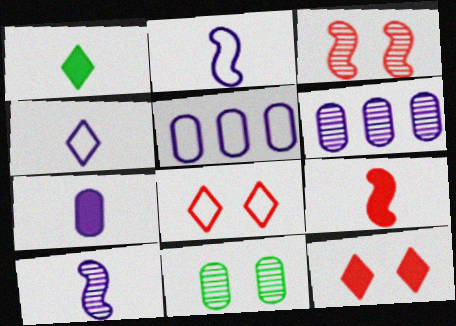[[1, 3, 5], 
[1, 7, 9], 
[4, 7, 10]]